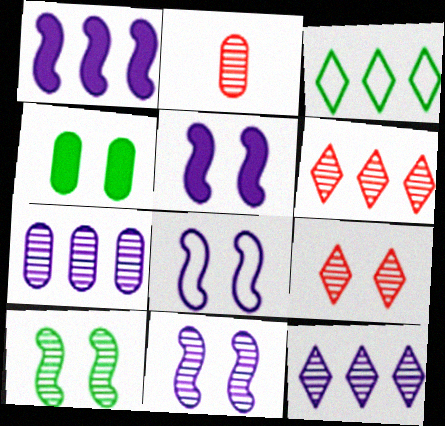[[2, 3, 5], 
[2, 10, 12], 
[4, 8, 9], 
[5, 8, 11]]